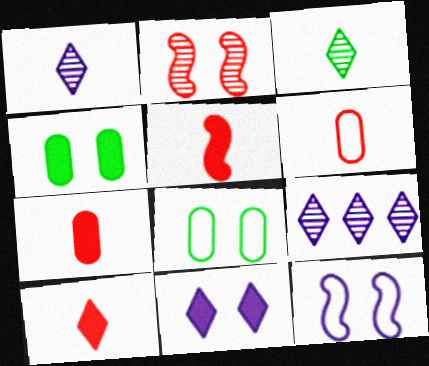[[2, 8, 11], 
[5, 7, 10], 
[5, 8, 9]]